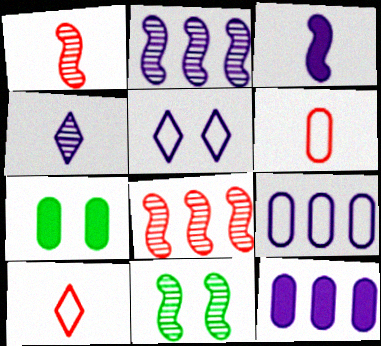[[1, 2, 11], 
[2, 7, 10], 
[10, 11, 12]]